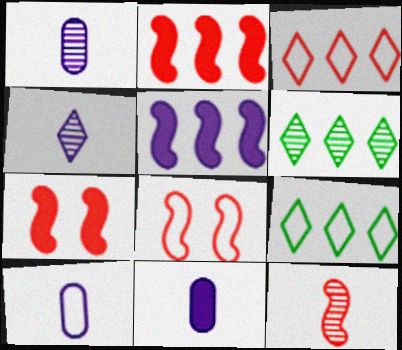[[1, 7, 9], 
[1, 10, 11], 
[2, 8, 12], 
[6, 7, 10], 
[6, 8, 11], 
[8, 9, 10]]